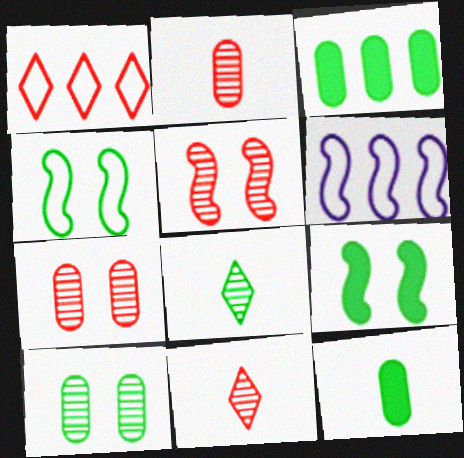[[3, 4, 8]]